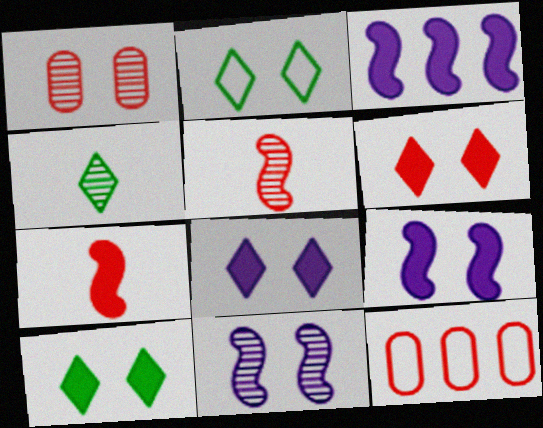[[1, 2, 9], 
[4, 9, 12], 
[5, 6, 12], 
[6, 8, 10]]